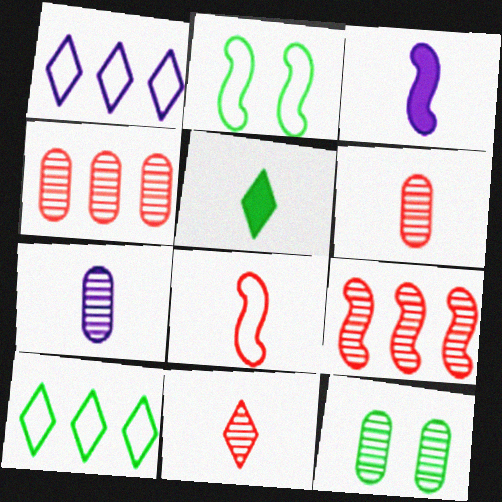[[2, 3, 9], 
[4, 7, 12], 
[5, 7, 8]]